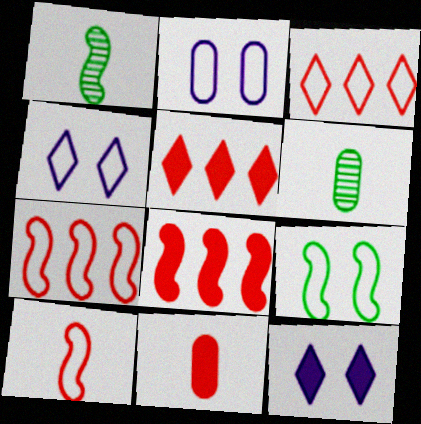[[1, 2, 5], 
[4, 6, 8], 
[6, 7, 12]]